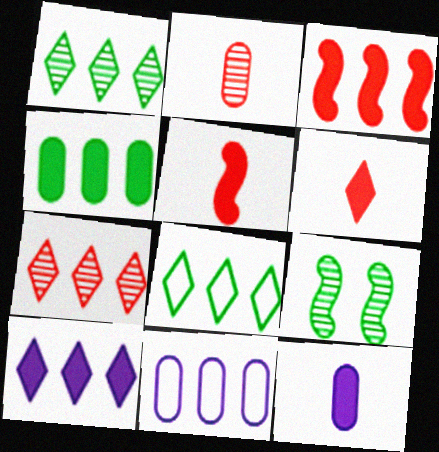[[1, 3, 11], 
[3, 4, 10], 
[6, 9, 11], 
[7, 8, 10]]